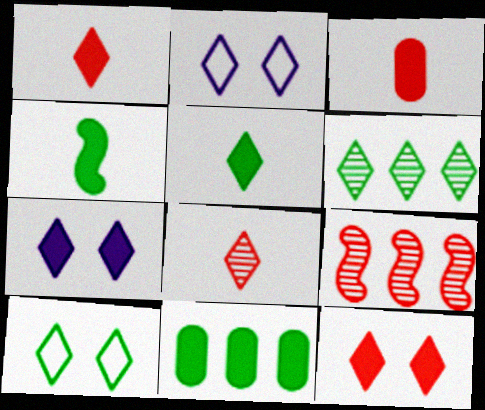[[1, 2, 6], 
[5, 6, 10]]